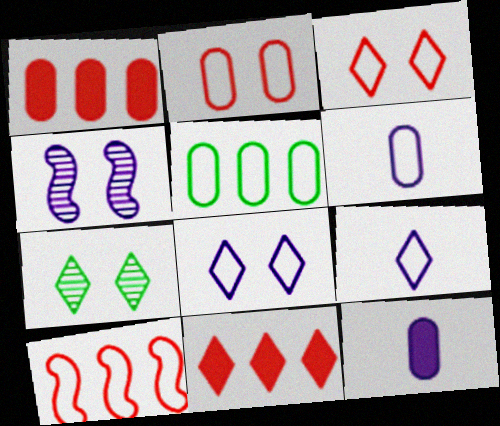[[2, 5, 6], 
[7, 9, 11], 
[7, 10, 12]]